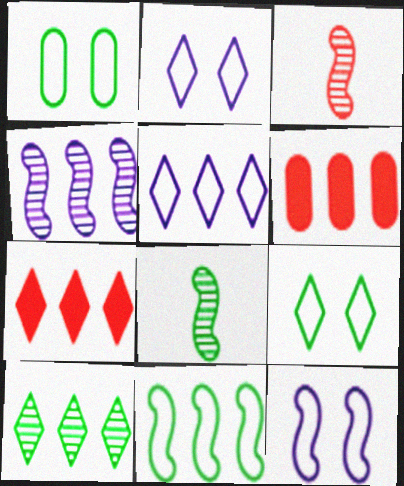[[2, 6, 8], 
[5, 7, 10]]